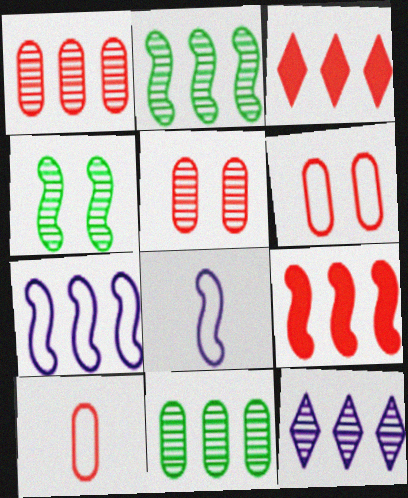[[1, 2, 12], 
[2, 7, 9], 
[3, 7, 11], 
[4, 8, 9]]